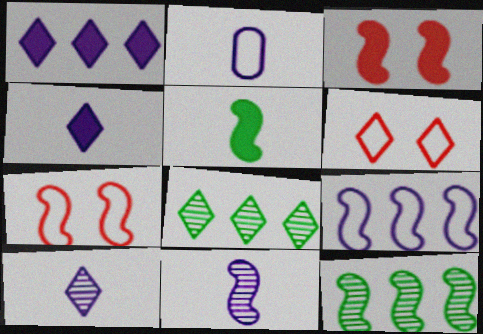[[2, 3, 8], 
[2, 4, 11], 
[4, 6, 8]]